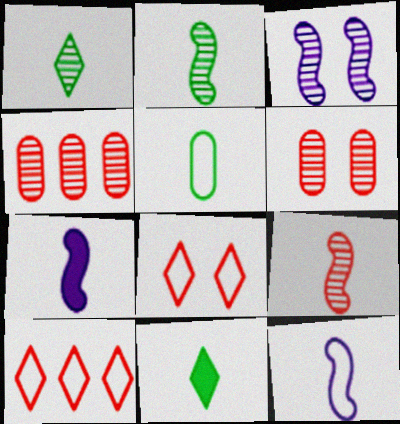[[1, 3, 4], 
[2, 5, 11]]